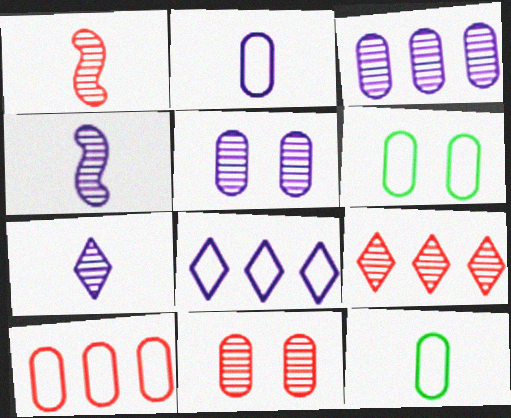[[1, 9, 11], 
[2, 6, 10]]